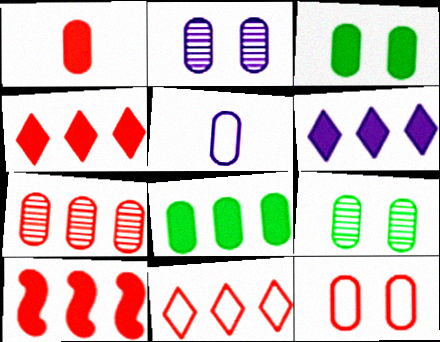[[1, 7, 12], 
[2, 3, 12], 
[3, 5, 7], 
[6, 8, 10], 
[7, 10, 11]]